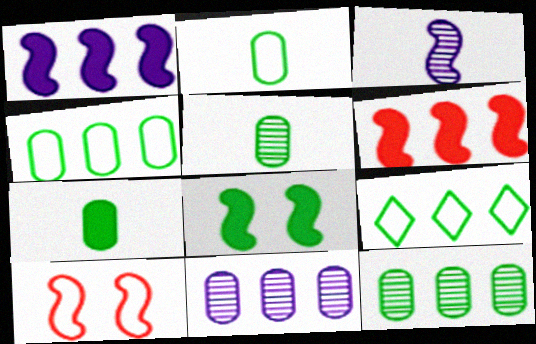[[2, 5, 7], 
[5, 8, 9], 
[6, 9, 11]]